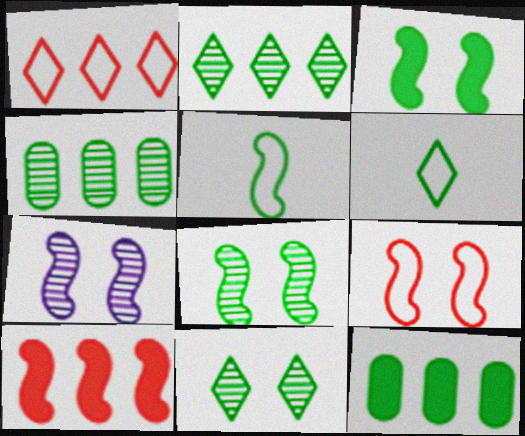[[3, 4, 6], 
[3, 7, 9], 
[5, 7, 10], 
[5, 11, 12], 
[6, 8, 12]]